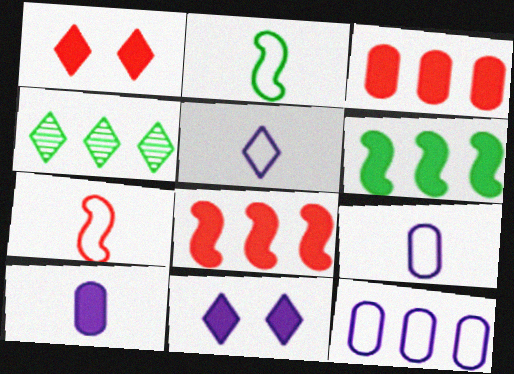[[1, 4, 5], 
[1, 6, 10], 
[4, 8, 12]]